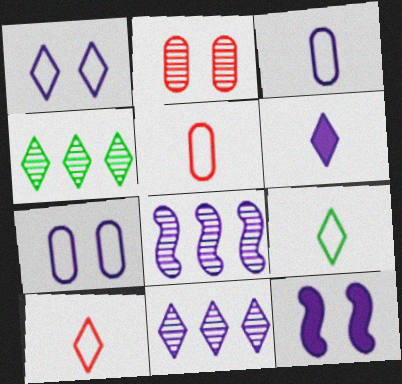[[1, 6, 11], 
[3, 11, 12], 
[4, 5, 12], 
[6, 7, 8]]